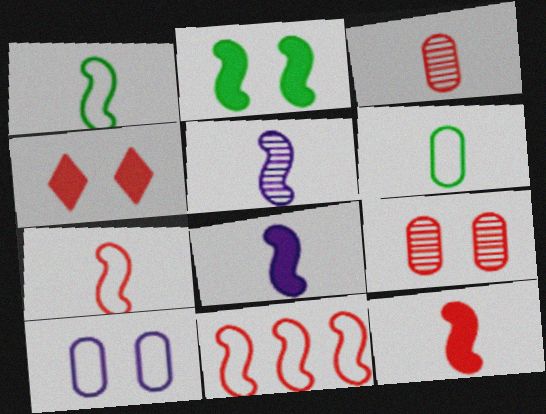[[1, 5, 12], 
[2, 5, 11], 
[3, 4, 11]]